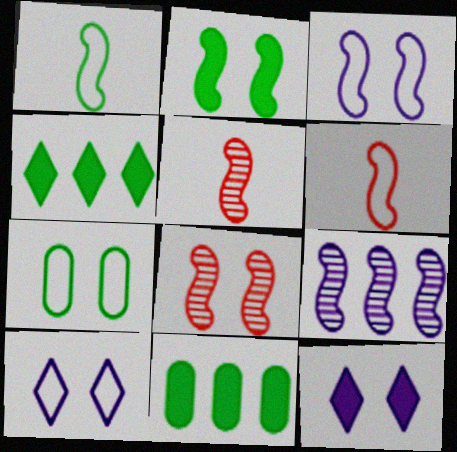[[2, 3, 8], 
[2, 6, 9], 
[5, 10, 11], 
[7, 8, 12]]